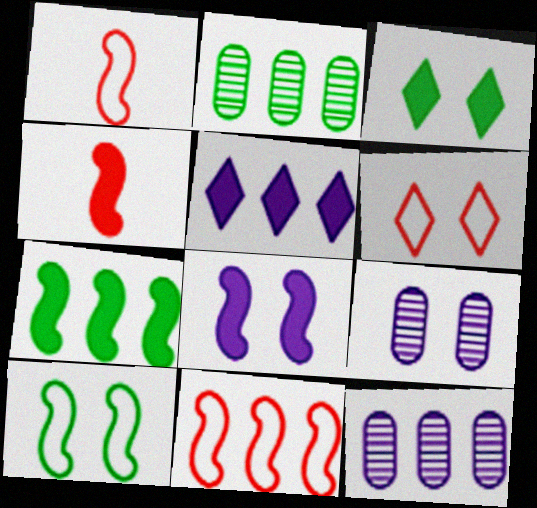[[1, 3, 12], 
[2, 5, 11], 
[4, 7, 8]]